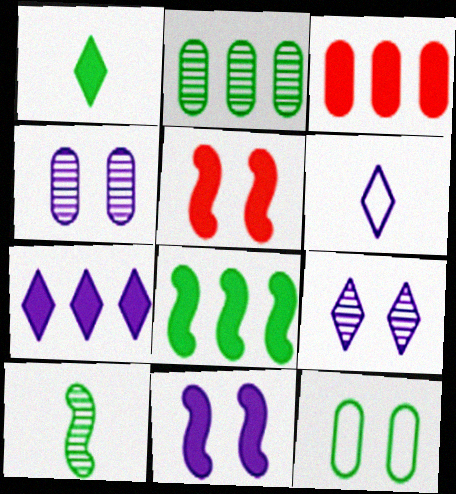[[1, 3, 11], 
[2, 5, 6], 
[3, 7, 8], 
[5, 9, 12], 
[6, 7, 9]]